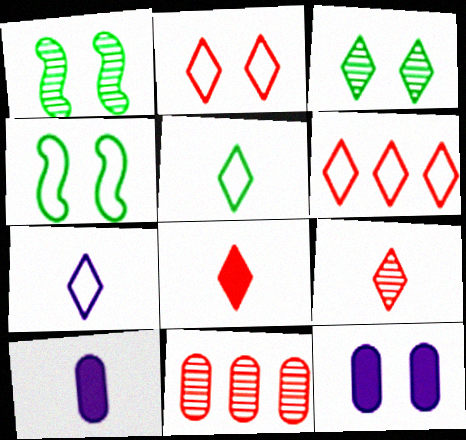[[1, 2, 12], 
[1, 6, 10]]